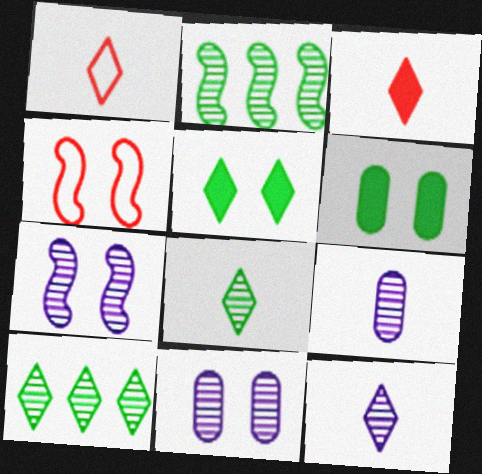[[4, 5, 11]]